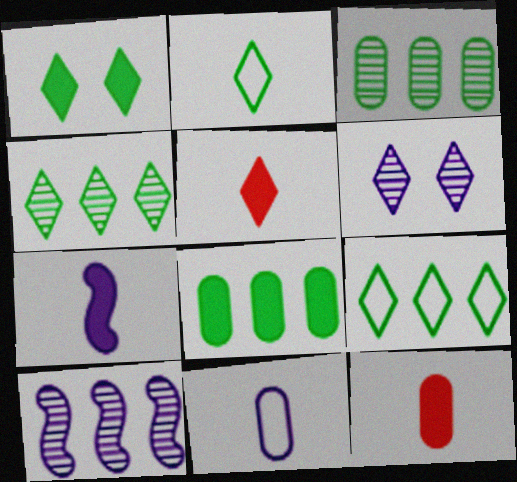[[1, 2, 4], 
[5, 6, 9]]